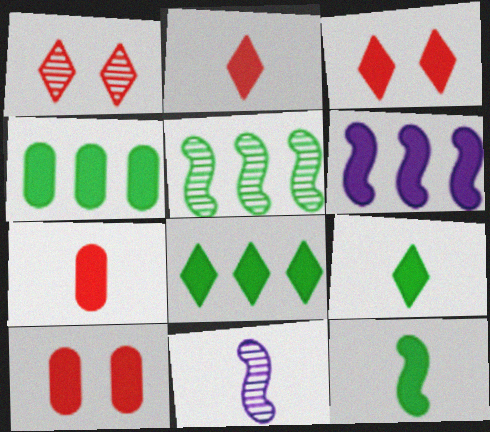[[6, 9, 10]]